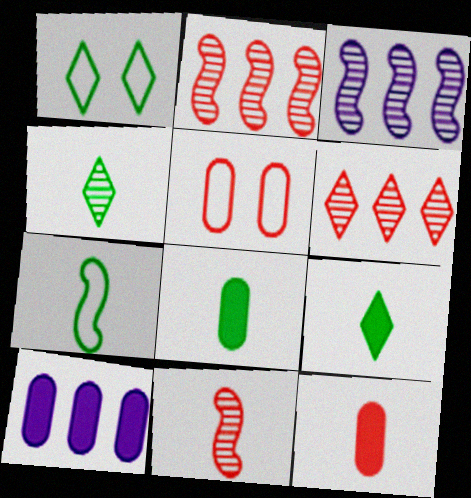[[1, 3, 12], 
[1, 10, 11], 
[3, 5, 9], 
[4, 7, 8]]